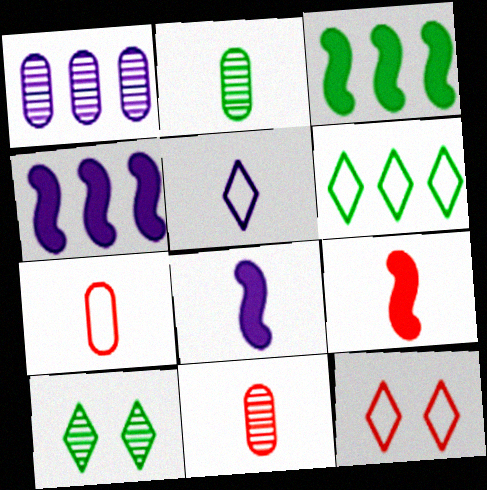[[2, 4, 12], 
[2, 5, 9], 
[4, 7, 10], 
[5, 6, 12]]